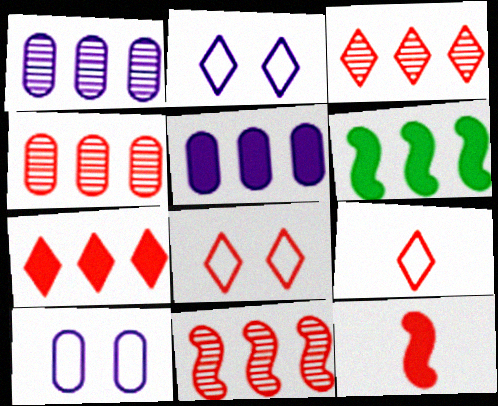[[3, 4, 11], 
[4, 8, 12], 
[5, 6, 7]]